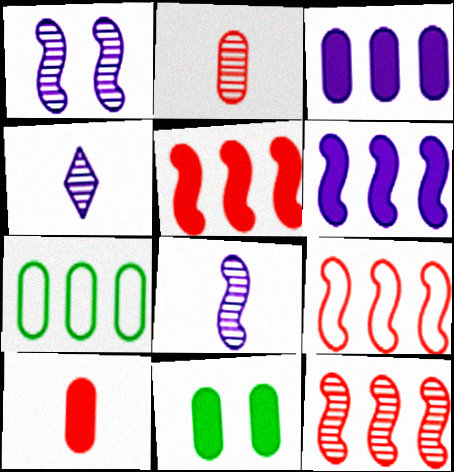[[3, 10, 11], 
[4, 9, 11], 
[5, 9, 12]]